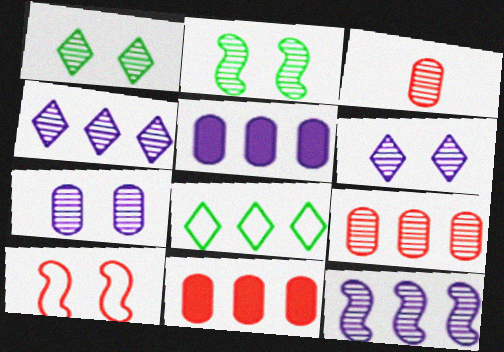[[1, 3, 12], 
[2, 3, 4], 
[8, 11, 12]]